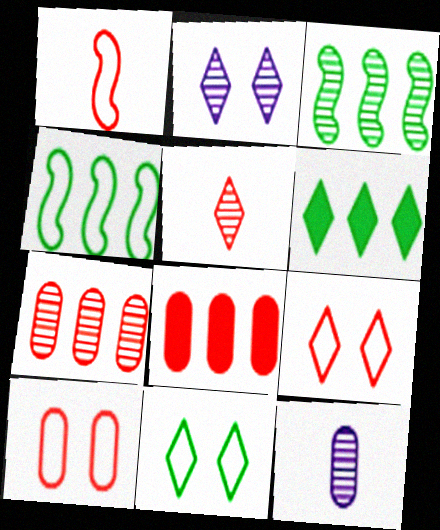[]